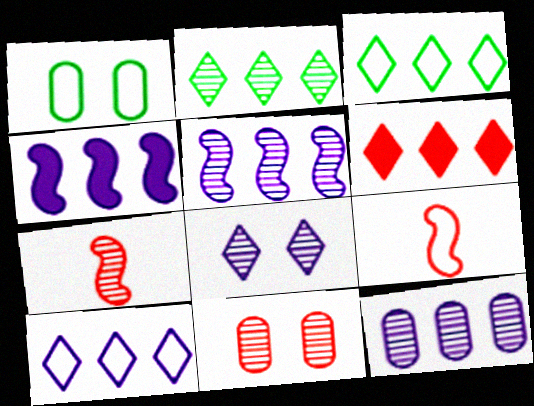[[1, 9, 10], 
[2, 6, 10], 
[4, 10, 12], 
[6, 9, 11]]